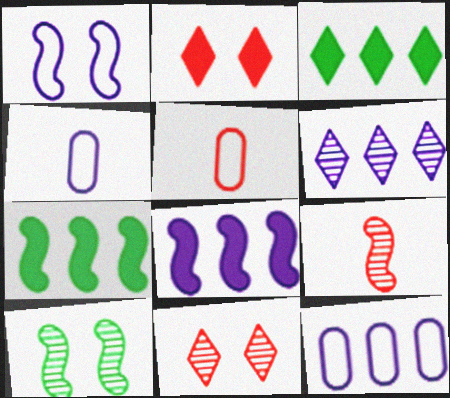[[1, 7, 9], 
[4, 7, 11], 
[6, 8, 12]]